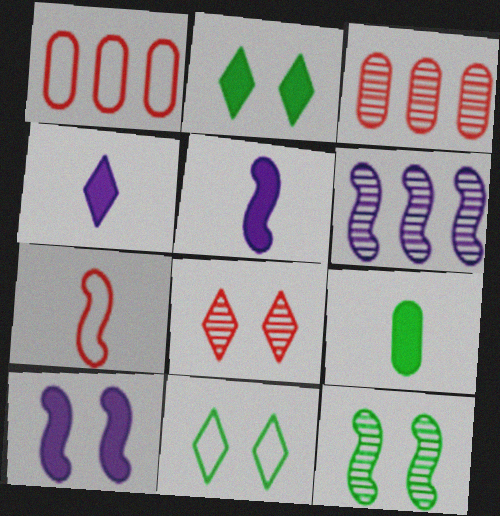[[1, 4, 12], 
[3, 5, 11]]